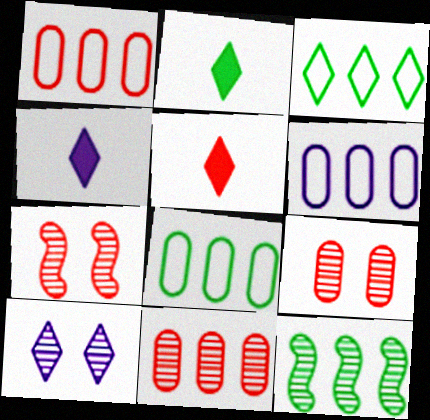[[1, 5, 7], 
[1, 6, 8], 
[2, 4, 5], 
[2, 6, 7], 
[3, 5, 10], 
[4, 7, 8]]